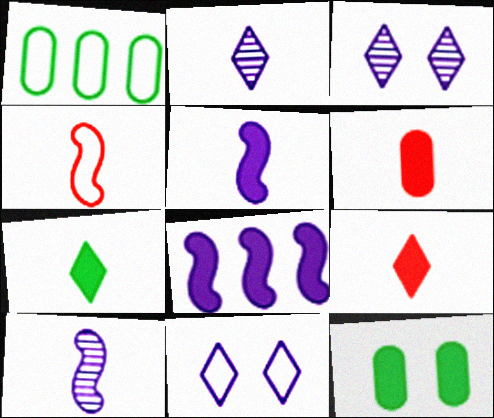[[1, 4, 11], 
[5, 6, 7], 
[8, 9, 12]]